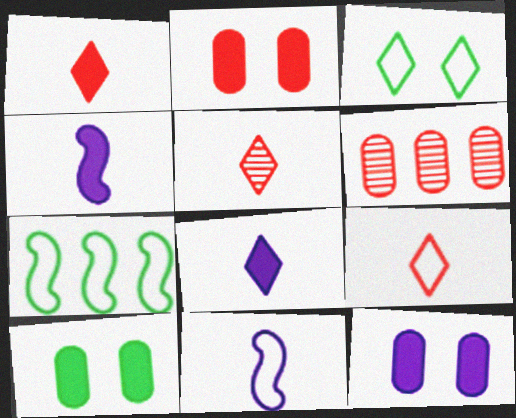[[1, 5, 9], 
[2, 10, 12], 
[3, 4, 6], 
[5, 7, 12]]